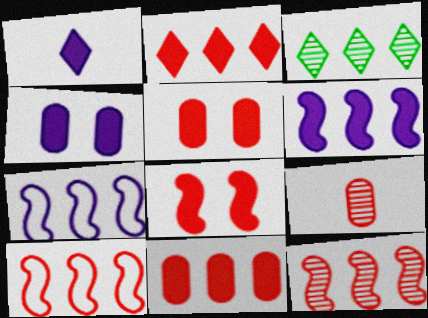[[1, 4, 6], 
[3, 7, 11]]